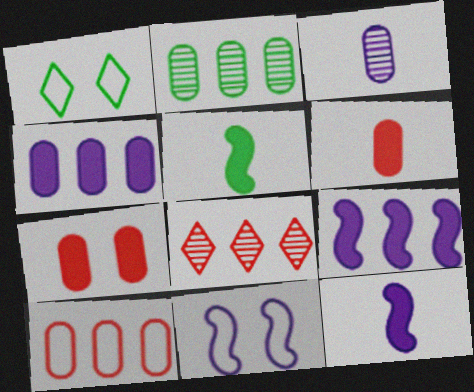[[1, 2, 5], 
[2, 4, 10]]